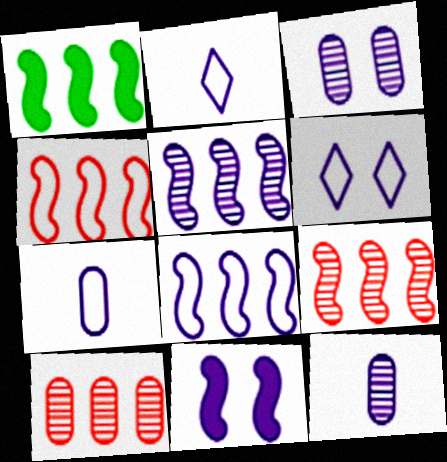[[1, 4, 5], 
[1, 8, 9], 
[3, 6, 11], 
[6, 7, 8]]